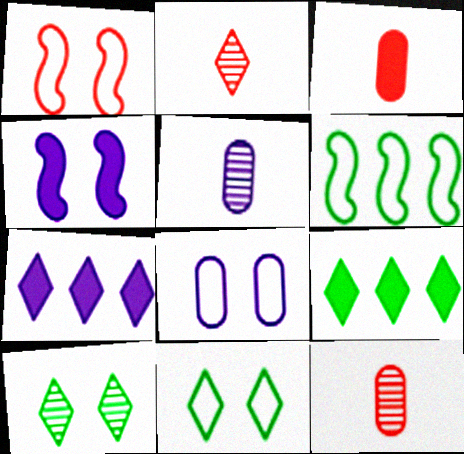[[1, 5, 9], 
[1, 8, 11], 
[2, 7, 11], 
[3, 4, 9]]